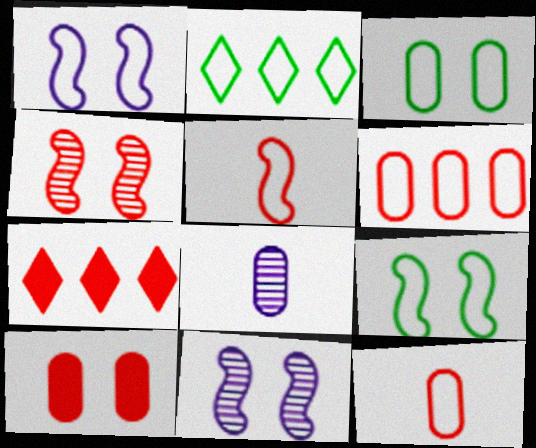[[1, 2, 12], 
[4, 7, 12], 
[7, 8, 9]]